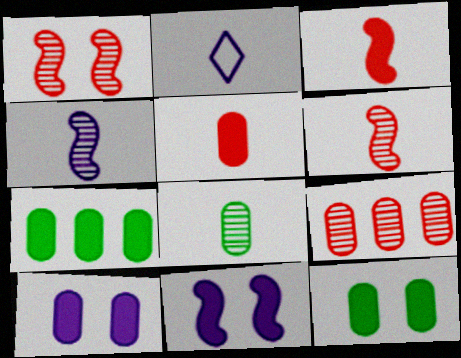[[1, 2, 7], 
[2, 3, 8], 
[5, 7, 10]]